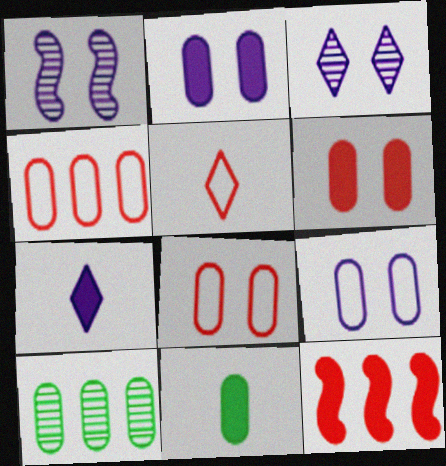[]